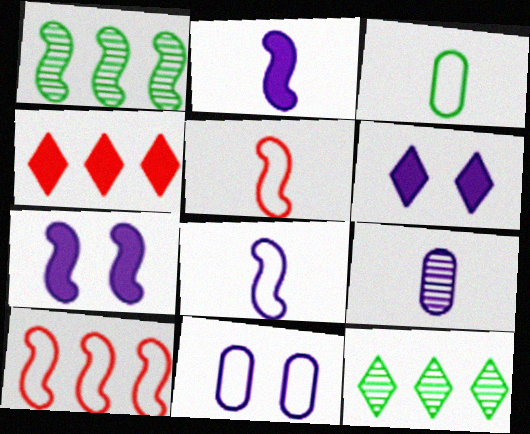[[1, 5, 7]]